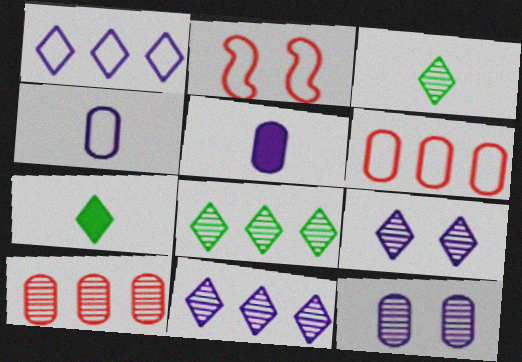[[2, 5, 8]]